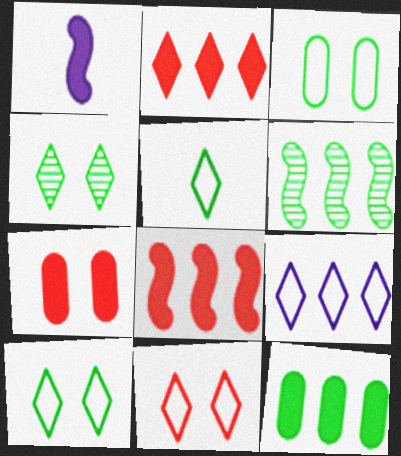[[5, 9, 11]]